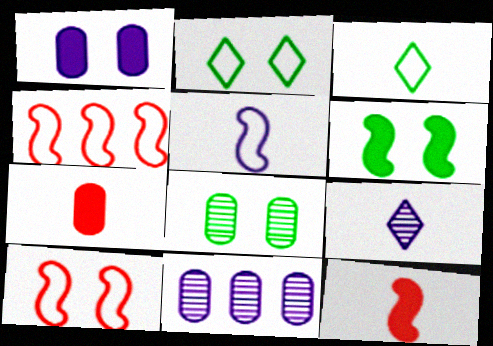[[2, 6, 8], 
[2, 11, 12]]